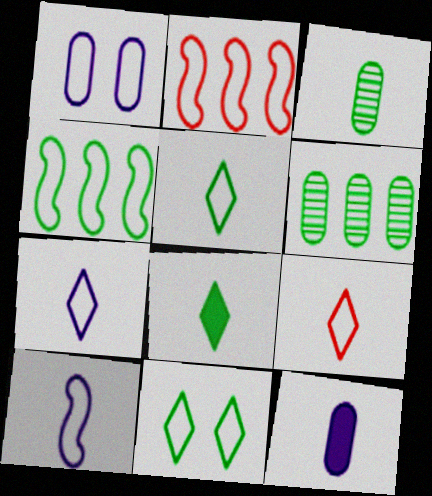[[1, 2, 5], 
[1, 4, 9], 
[5, 7, 9]]